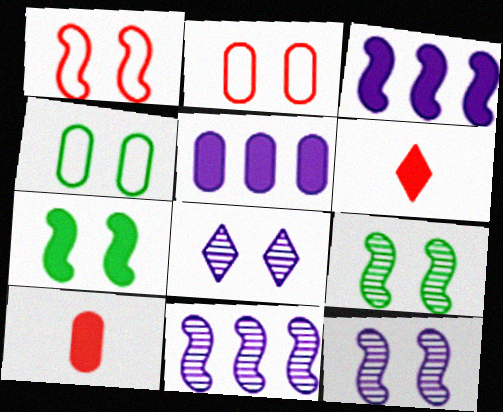[[1, 7, 12], 
[2, 7, 8], 
[4, 6, 11], 
[5, 6, 7]]